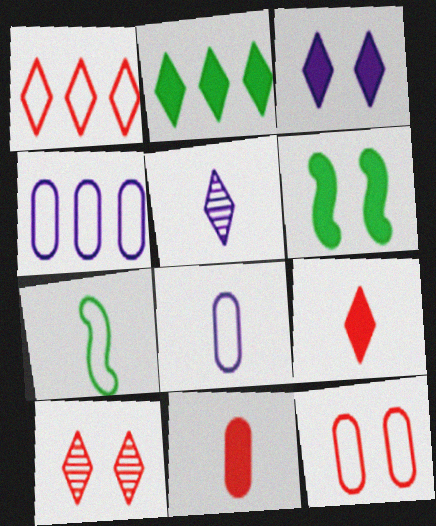[[1, 9, 10], 
[2, 3, 9], 
[5, 7, 11]]